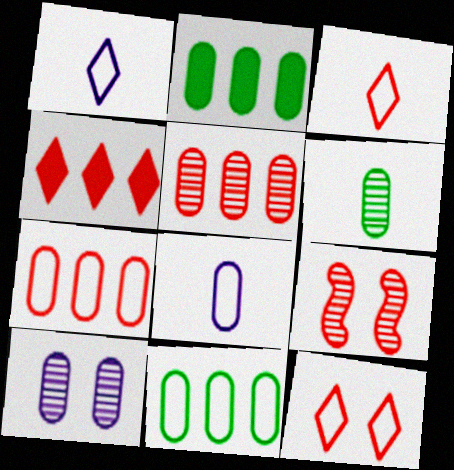[[1, 2, 9], 
[5, 6, 10]]